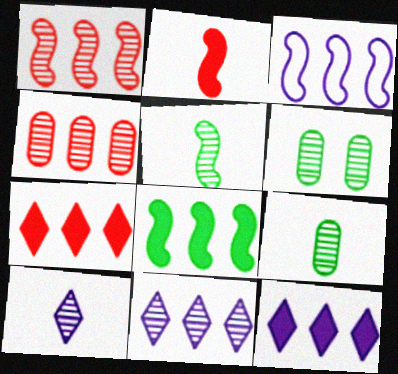[[1, 3, 8], 
[1, 6, 10]]